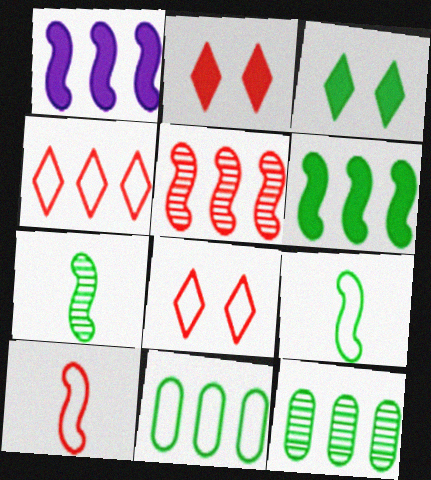[[1, 4, 12], 
[3, 7, 11], 
[3, 9, 12]]